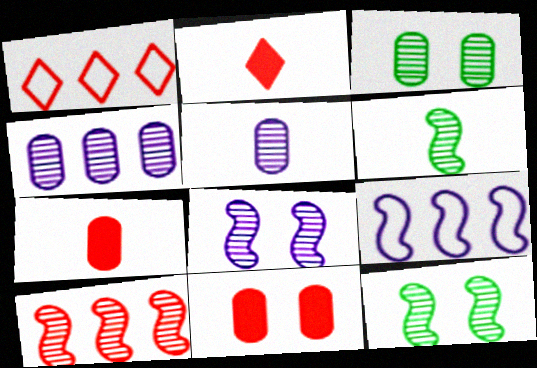[[2, 3, 9], 
[6, 8, 10]]